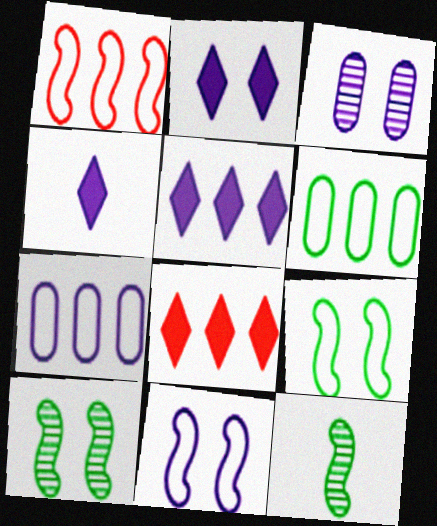[[2, 3, 11], 
[2, 4, 5]]